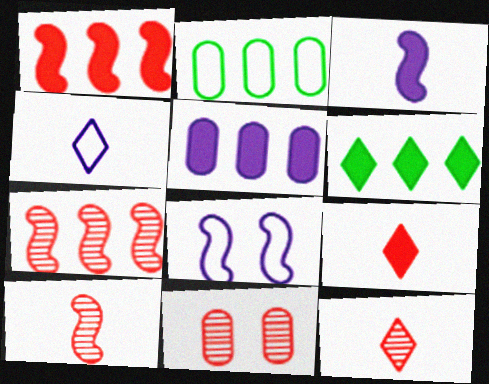[[1, 5, 6], 
[7, 11, 12]]